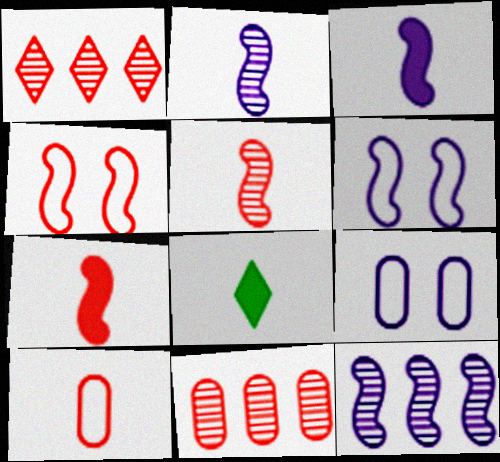[[2, 8, 10], 
[3, 6, 12], 
[6, 8, 11]]